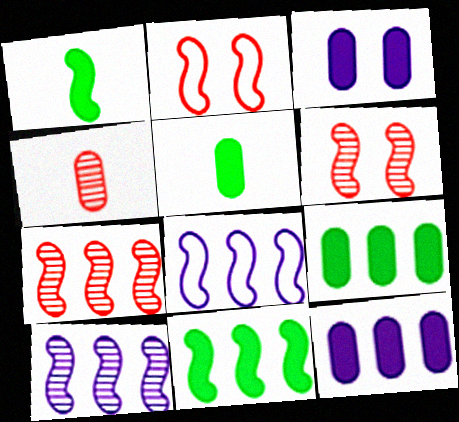[[1, 2, 10], 
[1, 6, 8], 
[7, 8, 11]]